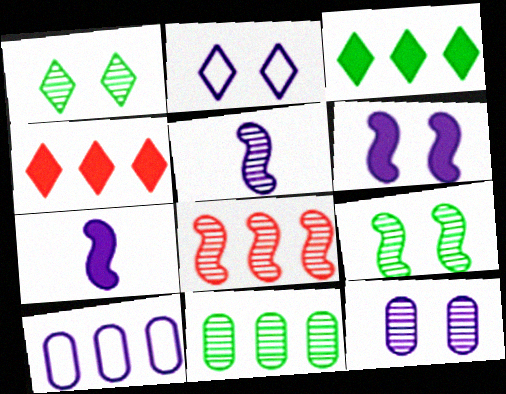[[2, 6, 12], 
[3, 8, 10], 
[5, 8, 9]]